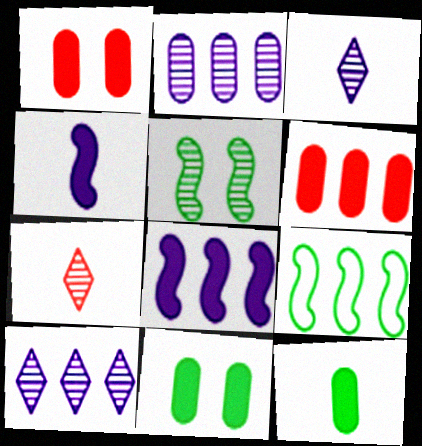[[1, 3, 9], 
[2, 5, 7], 
[6, 9, 10]]